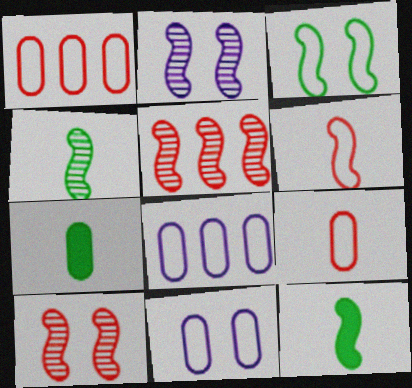[[2, 4, 5]]